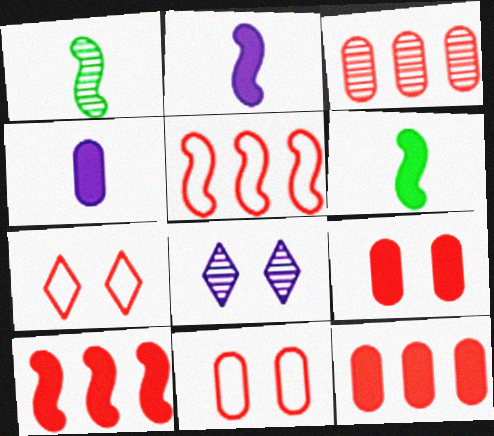[[1, 3, 8]]